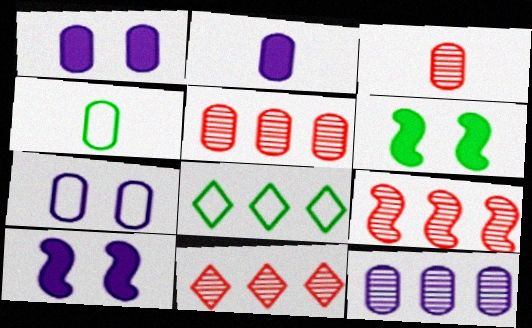[[1, 4, 5], 
[2, 3, 4], 
[2, 7, 12], 
[3, 8, 10], 
[4, 10, 11], 
[5, 9, 11]]